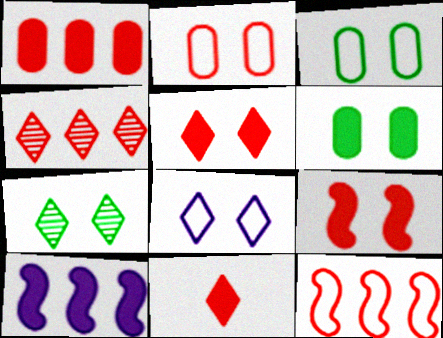[[1, 4, 12], 
[1, 9, 11], 
[5, 7, 8], 
[6, 10, 11]]